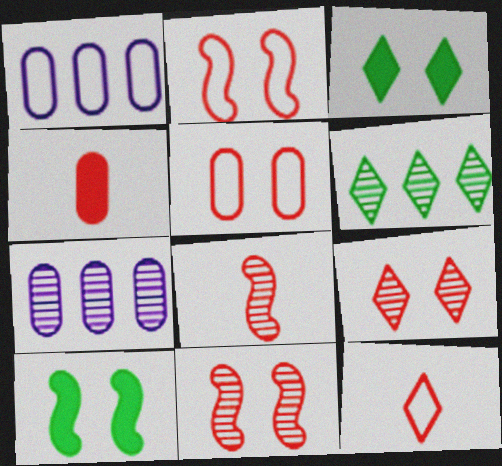[[1, 3, 8], 
[4, 8, 12], 
[7, 10, 12]]